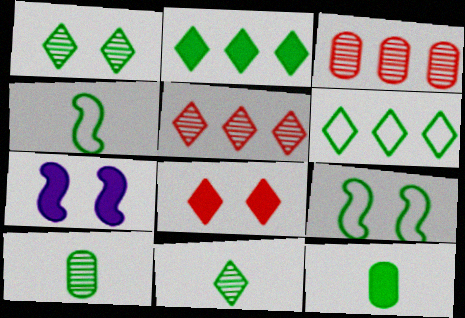[[2, 9, 10], 
[4, 11, 12]]